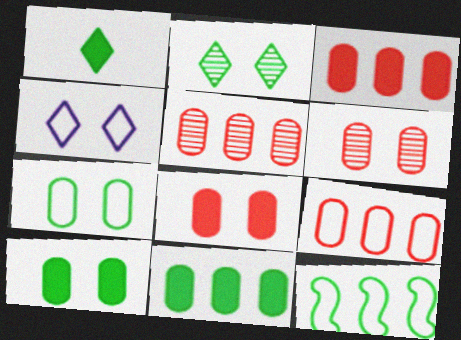[[3, 5, 9]]